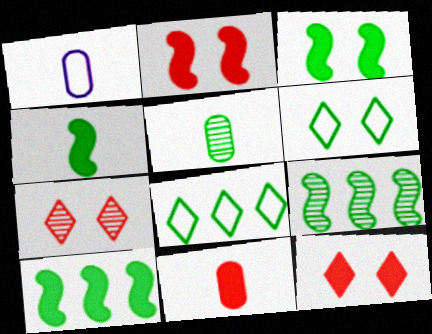[[1, 5, 11], 
[1, 7, 10], 
[1, 9, 12], 
[3, 4, 10], 
[3, 5, 8], 
[5, 6, 10]]